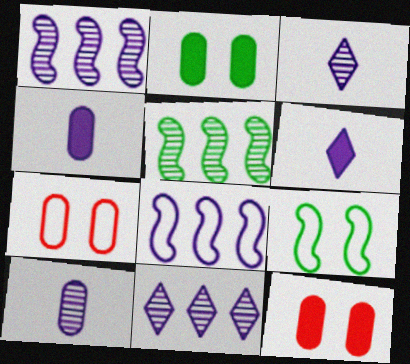[[5, 6, 7]]